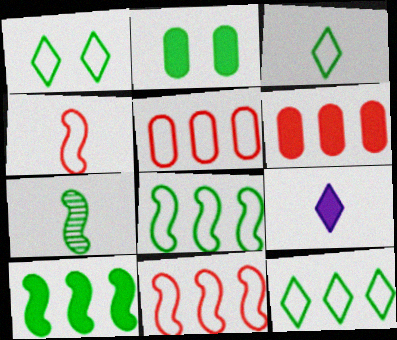[[1, 3, 12], 
[2, 7, 12]]